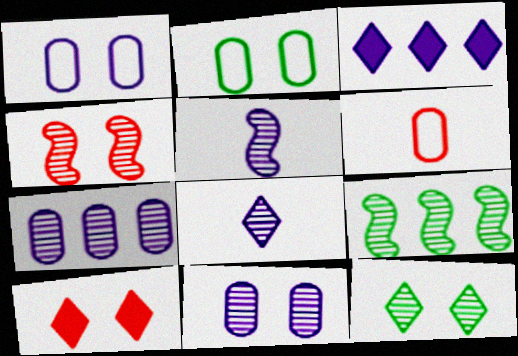[[1, 3, 5], 
[4, 5, 9], 
[4, 11, 12]]